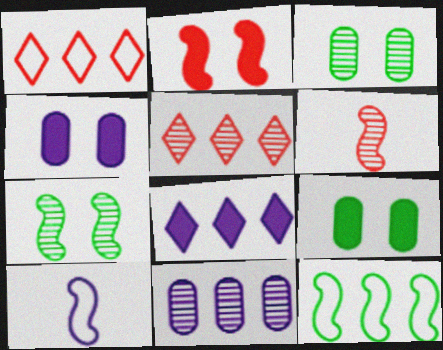[[5, 9, 10]]